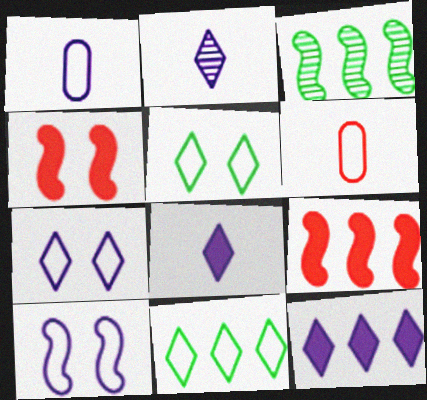[[2, 7, 12], 
[6, 10, 11]]